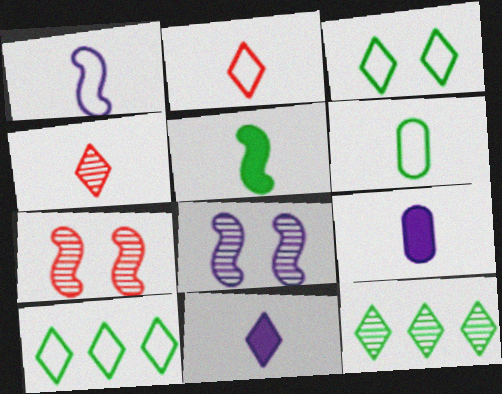[[1, 2, 6], 
[7, 9, 10]]